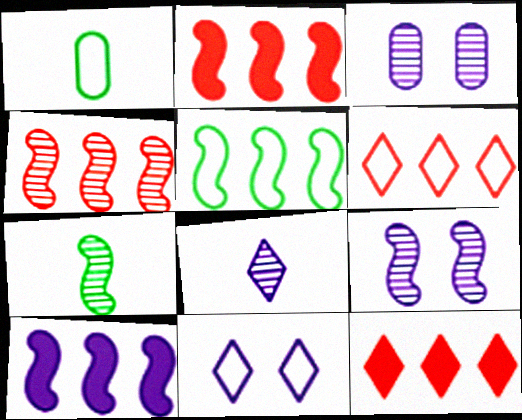[[1, 9, 12], 
[4, 5, 10], 
[4, 7, 9]]